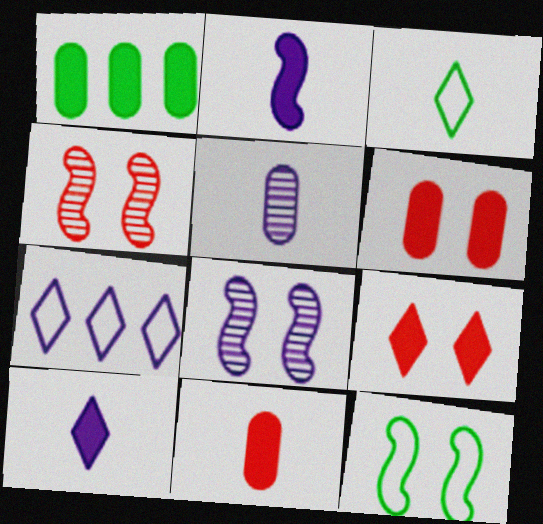[[1, 2, 9]]